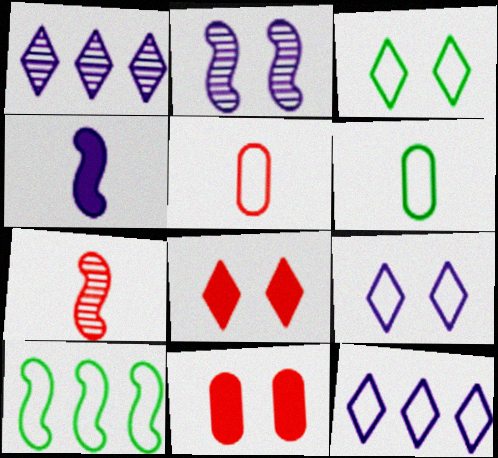[[2, 3, 11], 
[3, 6, 10], 
[5, 9, 10]]